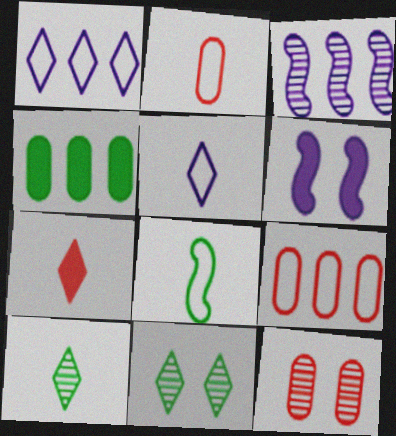[[1, 7, 11], 
[2, 5, 8], 
[3, 10, 12], 
[4, 6, 7], 
[4, 8, 11], 
[5, 7, 10], 
[6, 9, 10]]